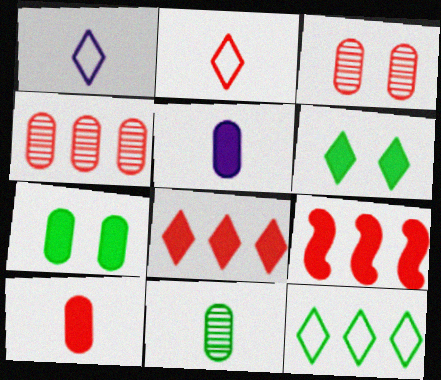[[2, 3, 9], 
[5, 6, 9]]